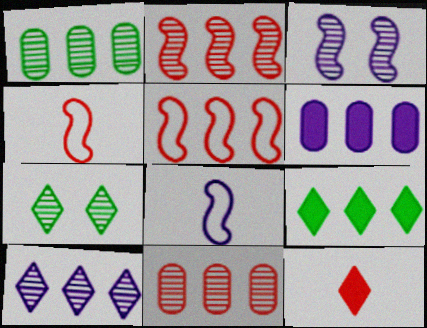[[1, 2, 10], 
[4, 6, 7]]